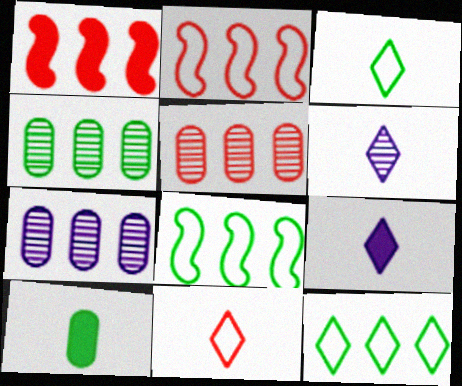[[1, 7, 12], 
[4, 5, 7]]